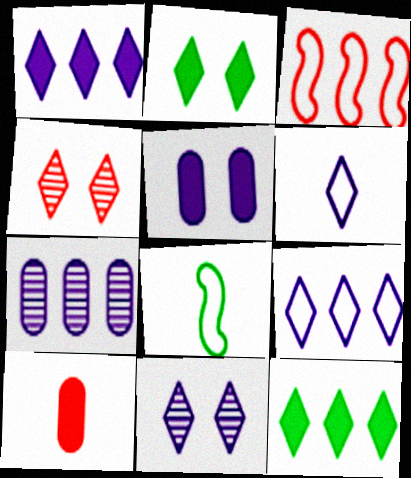[[1, 6, 11], 
[3, 4, 10], 
[3, 7, 12], 
[4, 6, 12]]